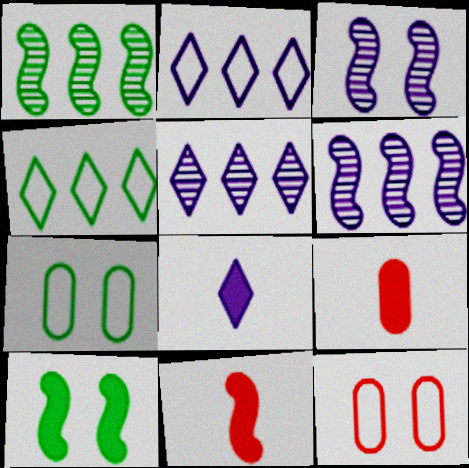[[1, 8, 12], 
[3, 4, 9], 
[5, 7, 11]]